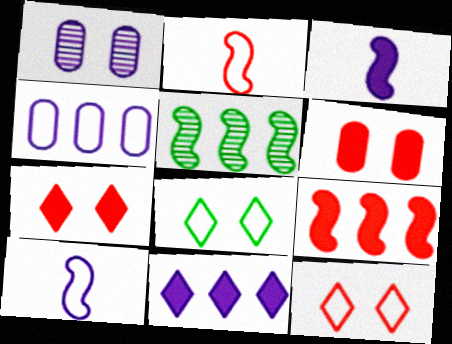[[1, 10, 11], 
[2, 4, 8]]